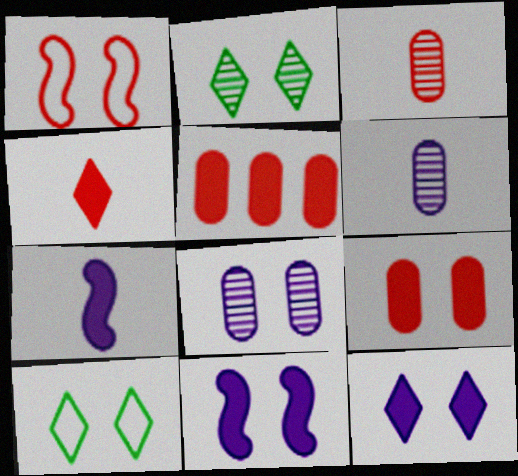[]